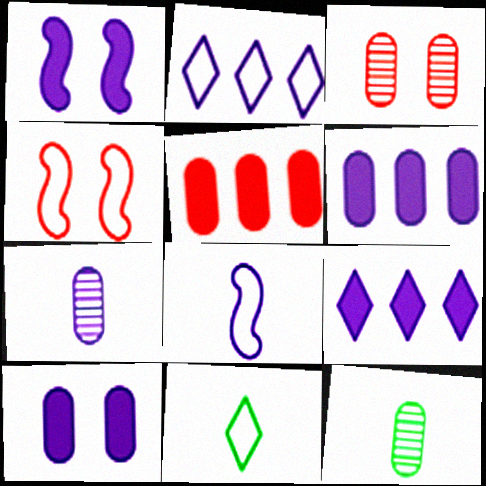[[1, 2, 7], 
[4, 9, 12]]